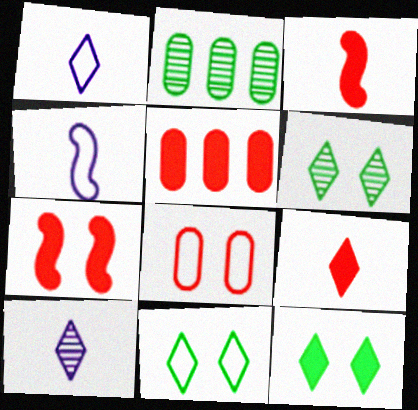[[1, 2, 7], 
[4, 5, 6], 
[5, 7, 9], 
[6, 11, 12]]